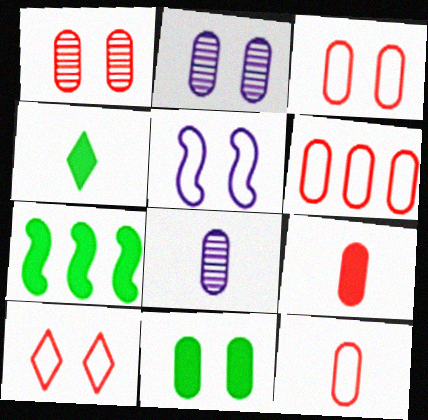[[1, 6, 9], 
[2, 3, 11], 
[3, 6, 12], 
[4, 7, 11], 
[6, 8, 11], 
[7, 8, 10]]